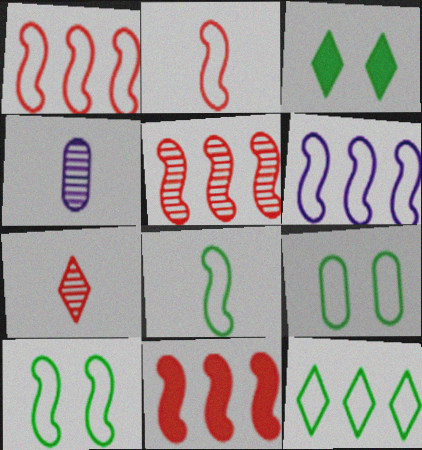[[1, 3, 4], 
[1, 5, 11], 
[2, 6, 10], 
[8, 9, 12]]